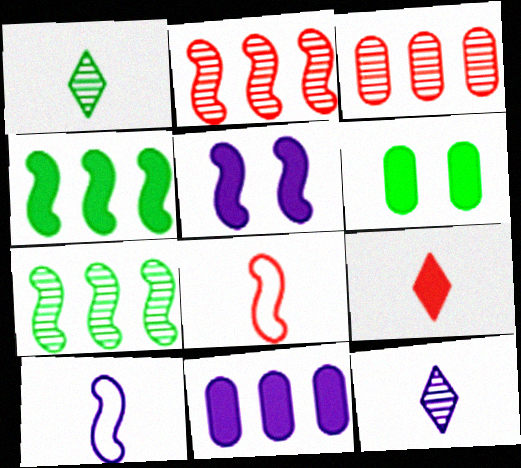[[5, 7, 8]]